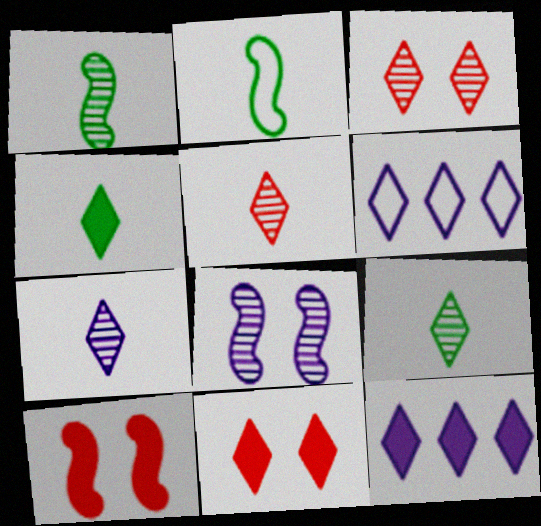[[3, 4, 6], 
[4, 11, 12], 
[5, 7, 9], 
[6, 9, 11]]